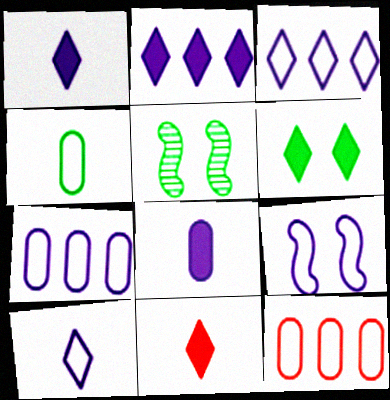[[1, 5, 12], 
[2, 6, 11], 
[5, 7, 11], 
[7, 9, 10]]